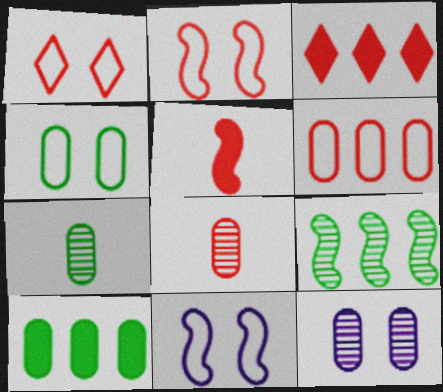[[1, 4, 11], 
[2, 3, 8], 
[3, 7, 11], 
[4, 7, 10], 
[5, 9, 11]]